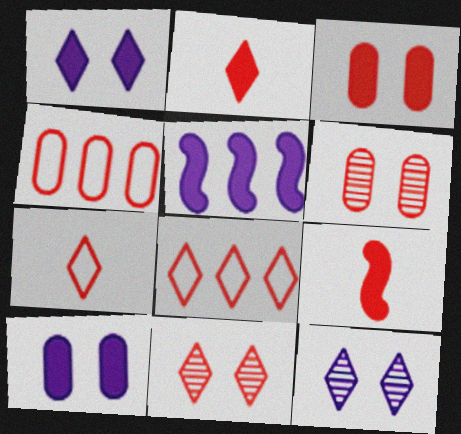[[2, 8, 11], 
[4, 9, 11], 
[6, 8, 9]]